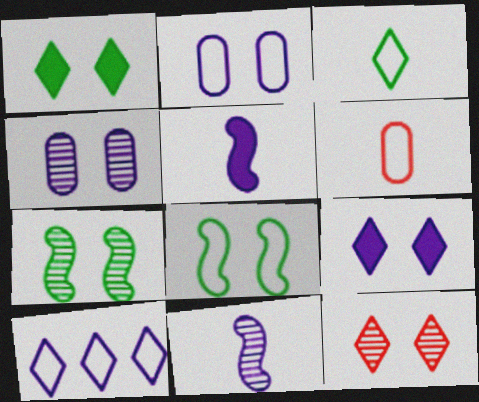[[4, 5, 10], 
[4, 7, 12], 
[6, 8, 10]]